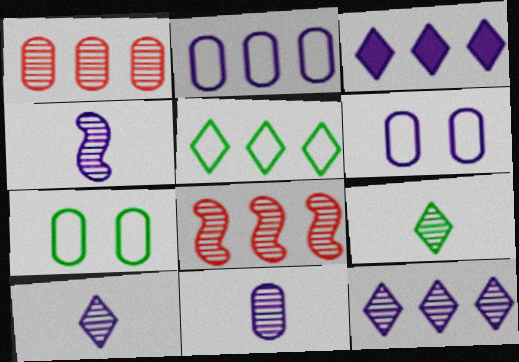[[3, 4, 6], 
[4, 10, 11]]